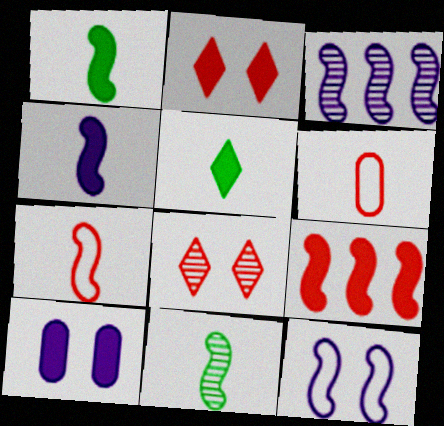[[3, 4, 12], 
[4, 7, 11], 
[5, 9, 10], 
[6, 8, 9], 
[9, 11, 12]]